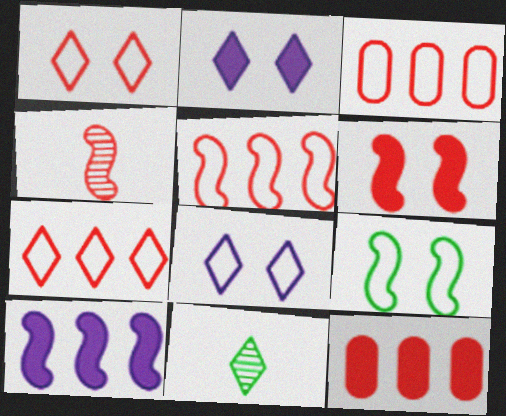[[1, 4, 12], 
[2, 7, 11], 
[3, 5, 7], 
[4, 5, 6], 
[4, 9, 10]]